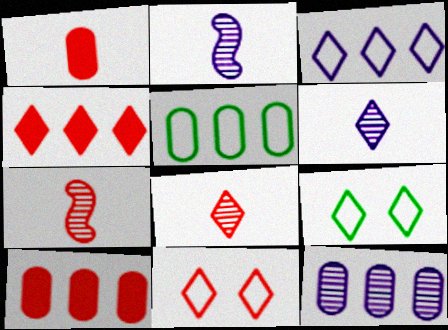[[2, 9, 10], 
[4, 6, 9], 
[4, 8, 11], 
[5, 10, 12], 
[7, 10, 11]]